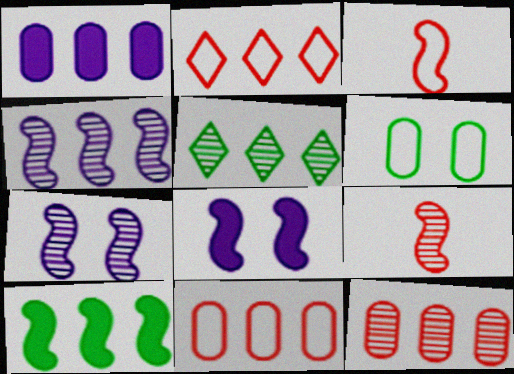[[3, 7, 10], 
[4, 5, 12]]